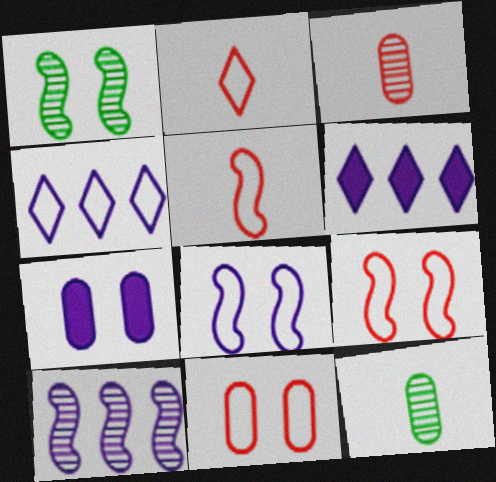[[6, 9, 12]]